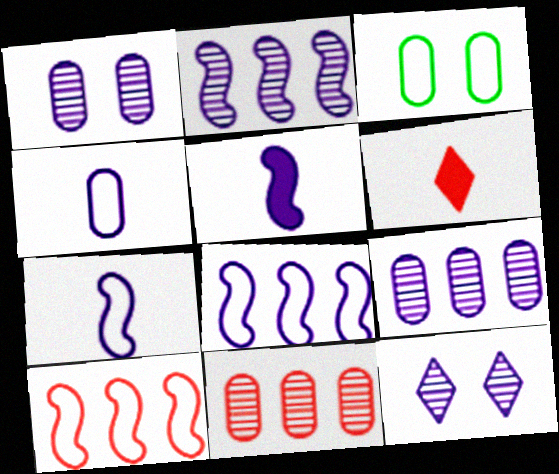[[2, 3, 6]]